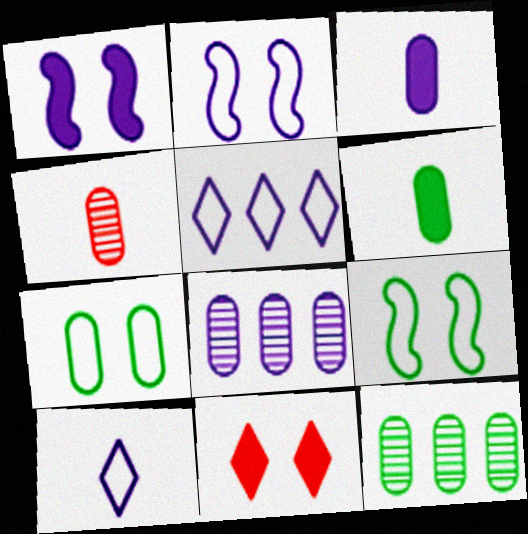[[1, 8, 10], 
[6, 7, 12]]